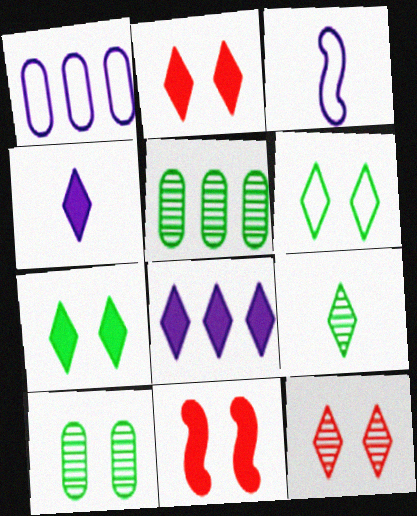[[1, 9, 11], 
[2, 3, 5]]